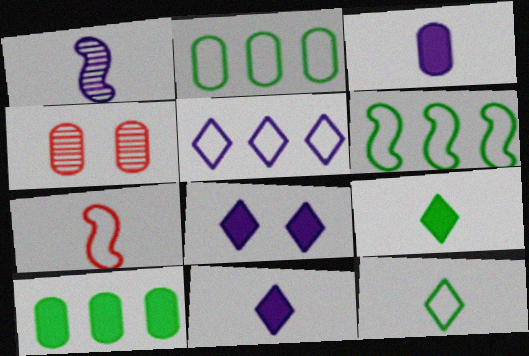[[2, 3, 4], 
[4, 6, 11]]